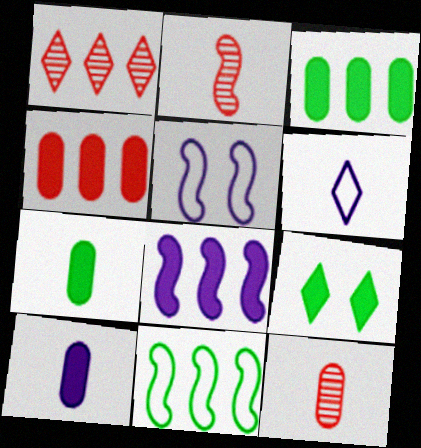[[1, 5, 7], 
[1, 6, 9], 
[2, 6, 7]]